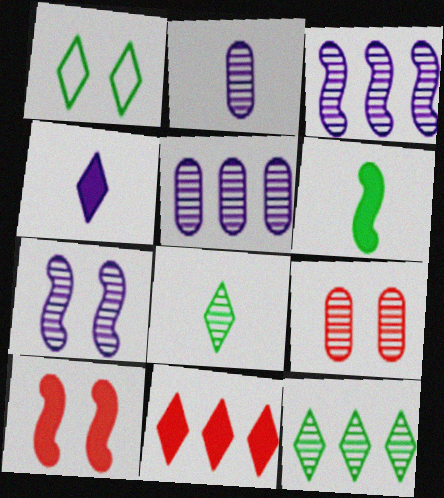[[3, 8, 9]]